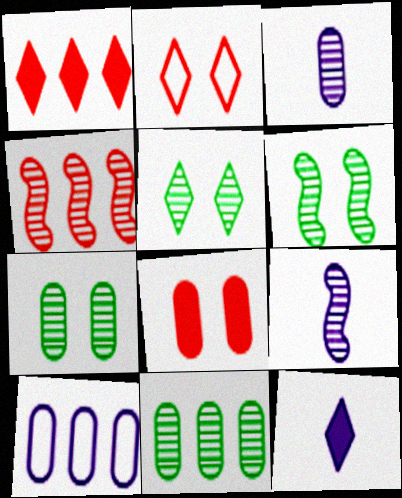[[3, 4, 5], 
[4, 6, 9], 
[5, 6, 7]]